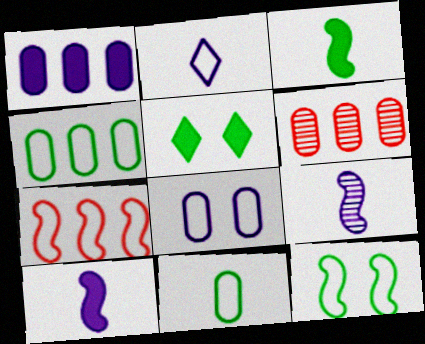[[1, 4, 6]]